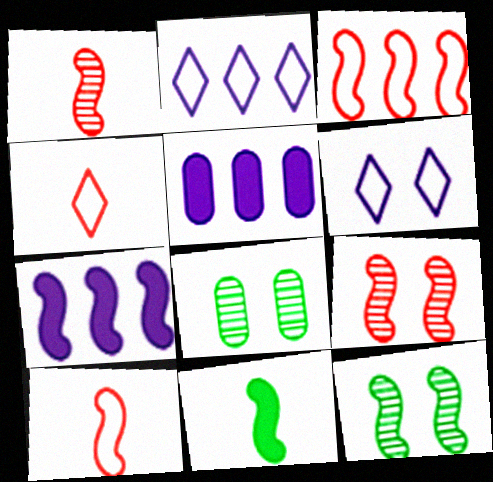[[4, 5, 12], 
[4, 7, 8], 
[7, 10, 12]]